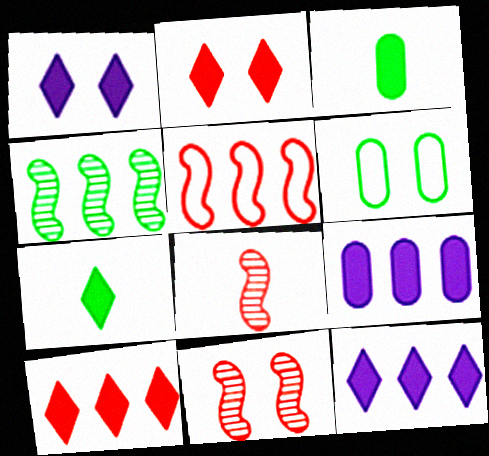[[1, 6, 11], 
[1, 7, 10], 
[2, 7, 12], 
[4, 6, 7], 
[6, 8, 12]]